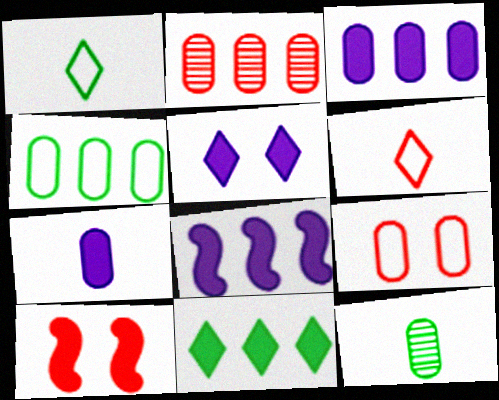[[2, 3, 4], 
[2, 6, 10], 
[3, 9, 12], 
[5, 7, 8], 
[7, 10, 11]]